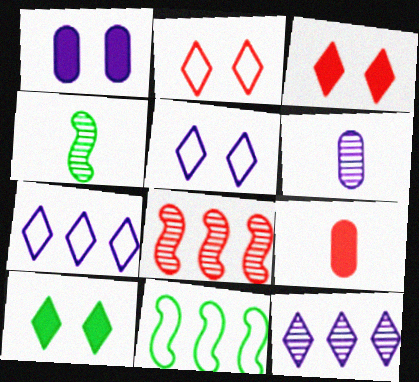[[2, 8, 9], 
[3, 6, 11]]